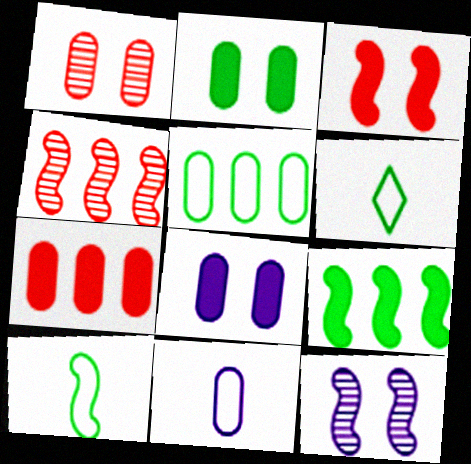[[4, 6, 8], 
[6, 7, 12]]